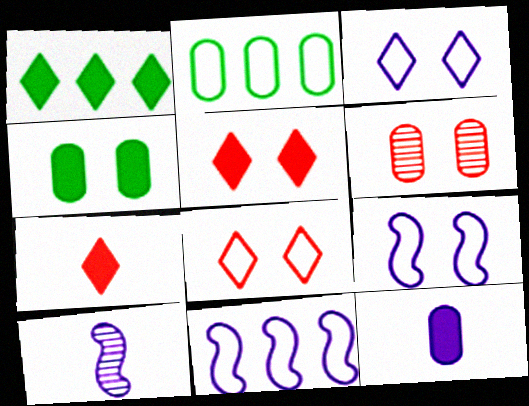[[2, 5, 10], 
[2, 6, 12]]